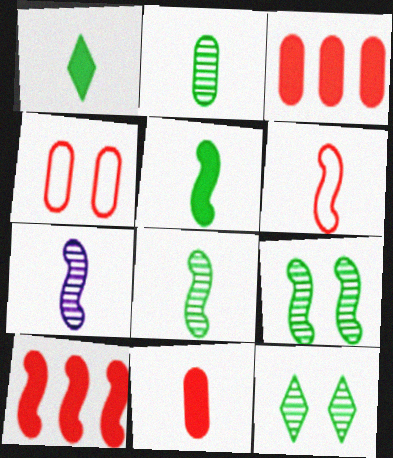[[5, 6, 7]]